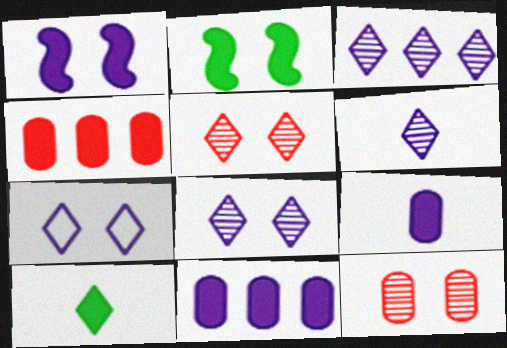[[1, 4, 10], 
[2, 7, 12], 
[3, 6, 8]]